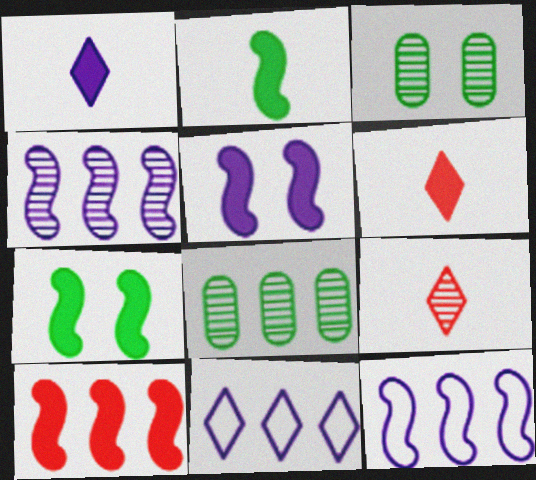[[2, 5, 10], 
[3, 4, 9], 
[3, 6, 12], 
[8, 10, 11]]